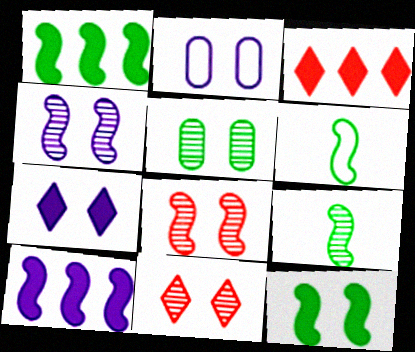[[2, 3, 9], 
[2, 4, 7], 
[2, 11, 12], 
[4, 5, 11], 
[6, 8, 10]]